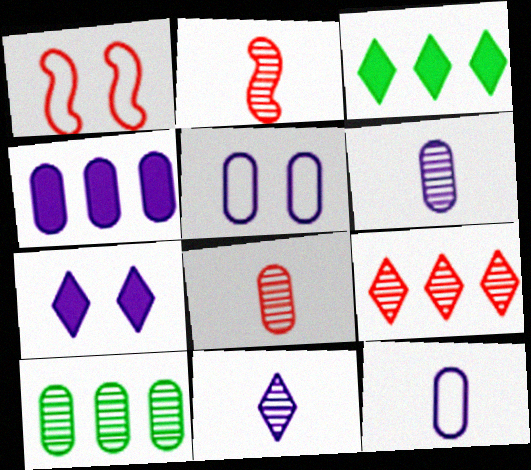[[1, 3, 6], 
[2, 3, 5], 
[4, 5, 6]]